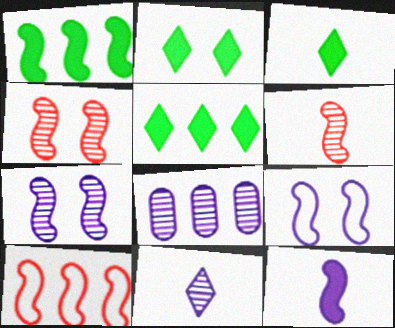[[1, 6, 9], 
[2, 3, 5], 
[5, 8, 10], 
[7, 8, 11]]